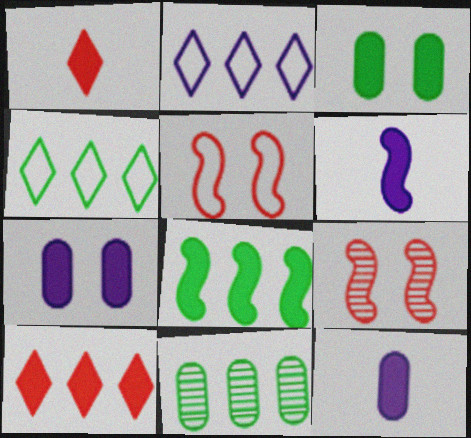[[1, 7, 8], 
[3, 6, 10], 
[4, 8, 11], 
[4, 9, 12]]